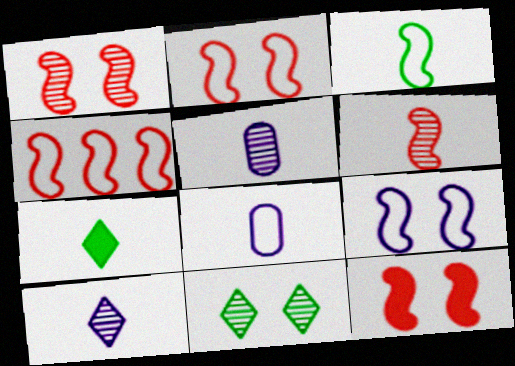[[1, 2, 12], 
[3, 4, 9], 
[4, 6, 12], 
[6, 7, 8]]